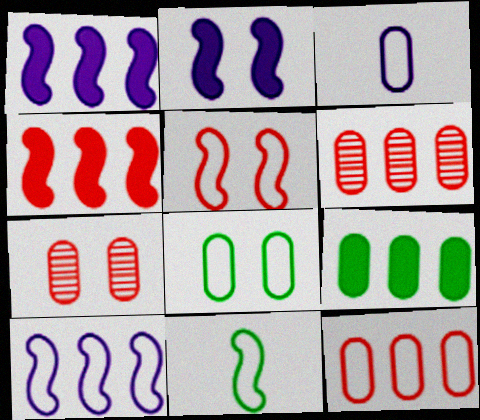[[3, 7, 9], 
[3, 8, 12], 
[5, 10, 11]]